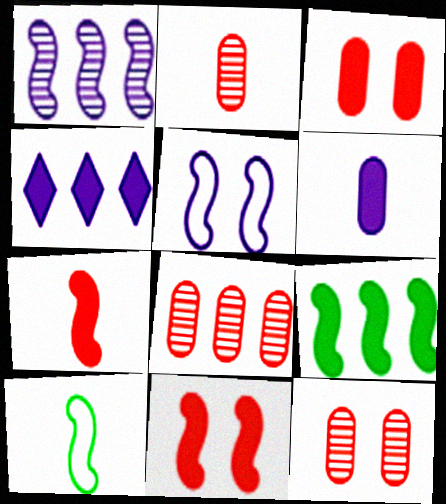[[1, 10, 11], 
[2, 8, 12], 
[4, 10, 12]]